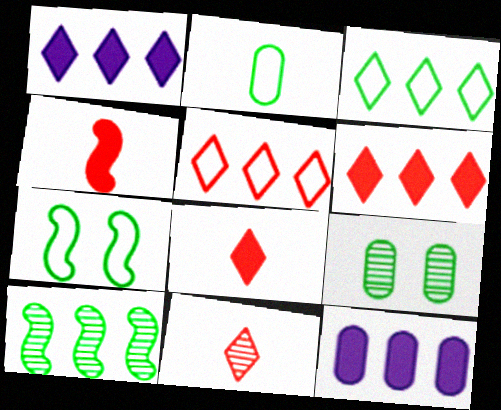[[2, 3, 7], 
[5, 10, 12], 
[7, 11, 12]]